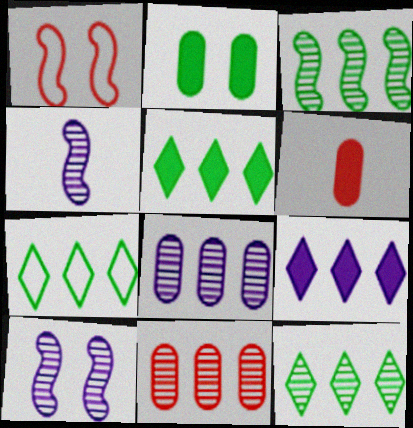[[5, 7, 12], 
[6, 7, 10]]